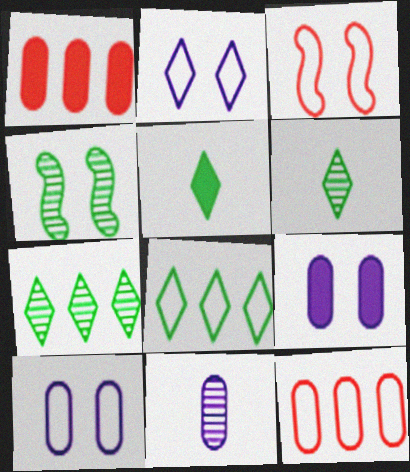[]